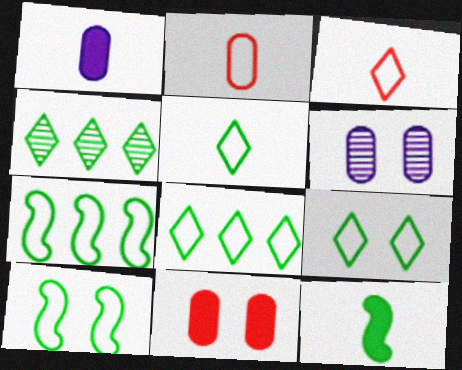[[5, 8, 9]]